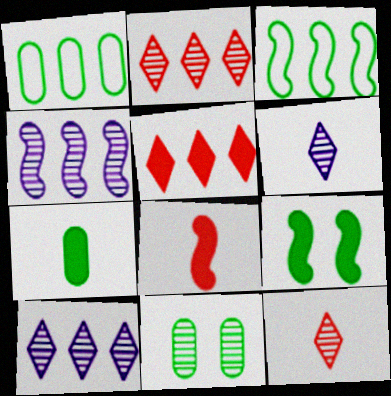[[1, 4, 5], 
[1, 7, 11], 
[4, 11, 12]]